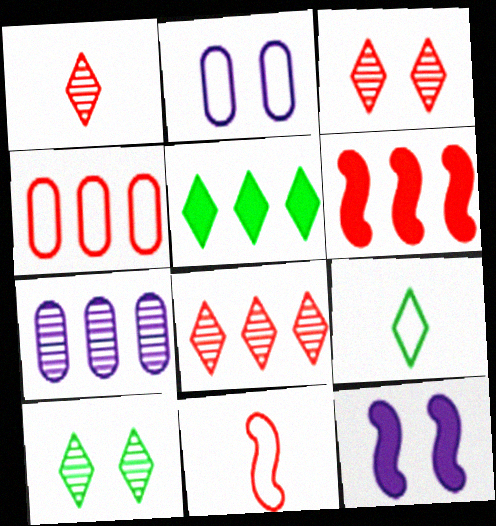[[1, 3, 8], 
[4, 6, 8], 
[5, 9, 10]]